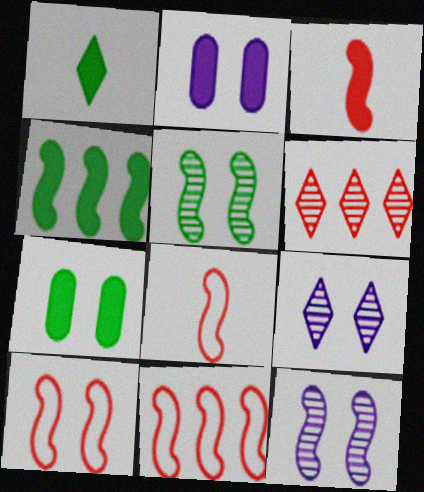[[1, 4, 7], 
[4, 8, 12], 
[7, 9, 10], 
[8, 10, 11]]